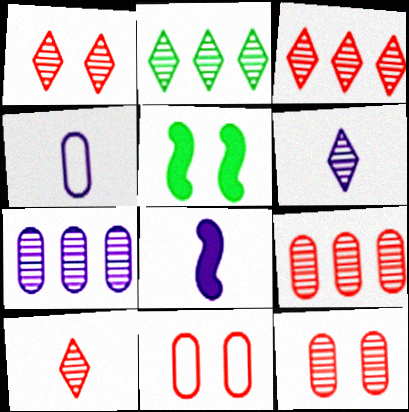[[1, 2, 6], 
[1, 3, 10], 
[2, 8, 11], 
[3, 4, 5], 
[4, 6, 8]]